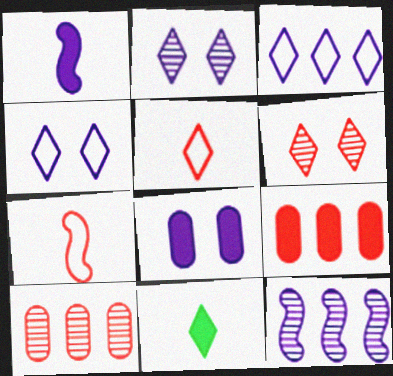[[3, 6, 11], 
[6, 7, 9]]